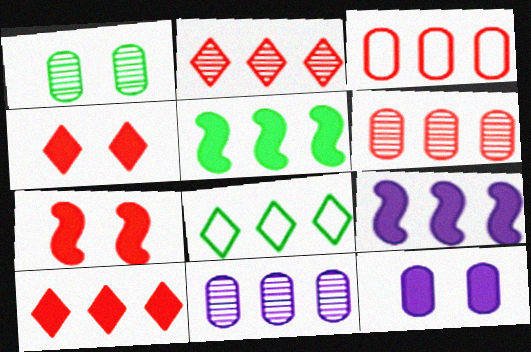[[6, 8, 9]]